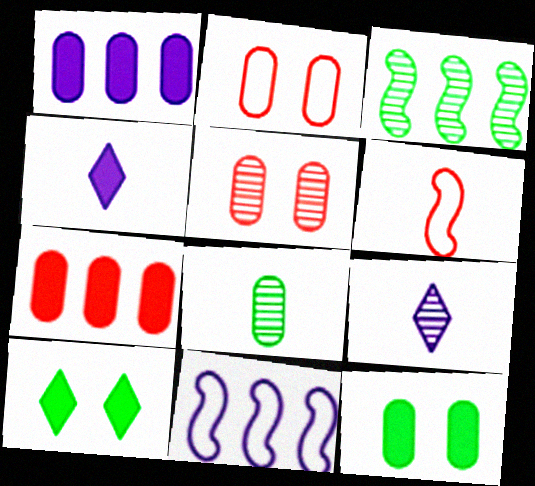[[1, 2, 8], 
[2, 3, 4], 
[3, 5, 9], 
[4, 6, 8]]